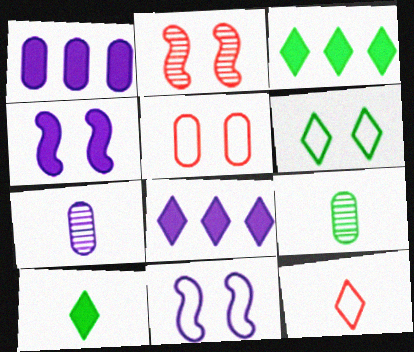[[1, 5, 9], 
[5, 6, 11], 
[7, 8, 11]]